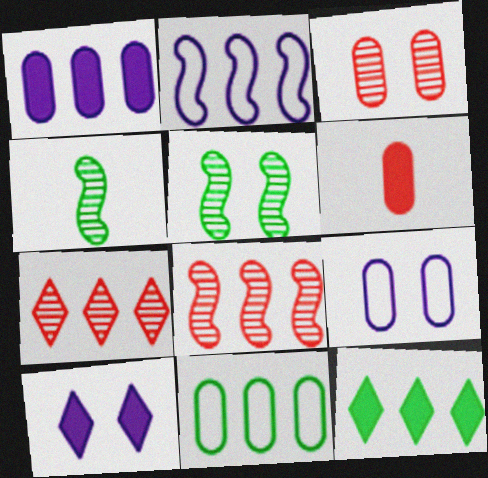[]